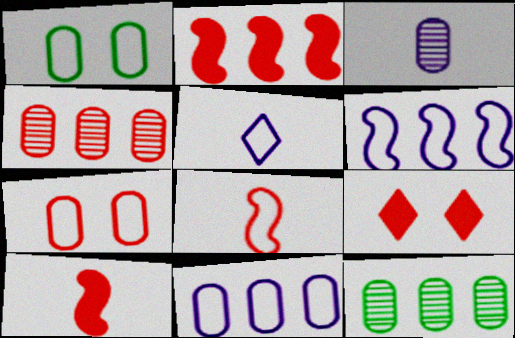[[4, 8, 9]]